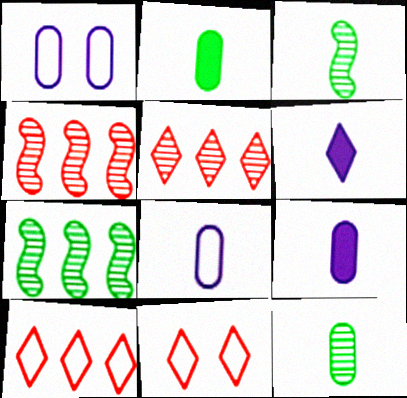[[7, 9, 11]]